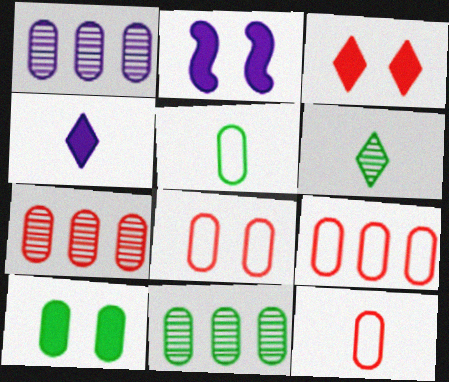[[1, 7, 11], 
[1, 10, 12], 
[2, 3, 10], 
[2, 6, 9], 
[5, 10, 11], 
[8, 9, 12]]